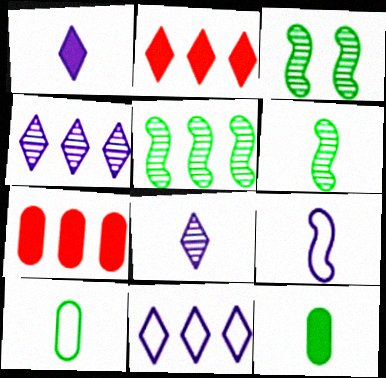[[3, 5, 6], 
[5, 7, 11]]